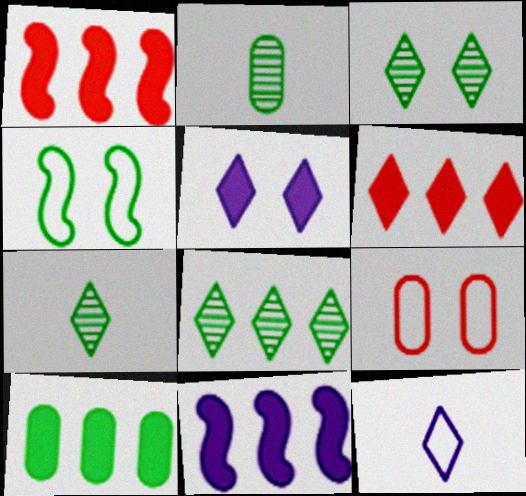[[3, 6, 12], 
[3, 7, 8], 
[4, 7, 10], 
[6, 10, 11], 
[7, 9, 11]]